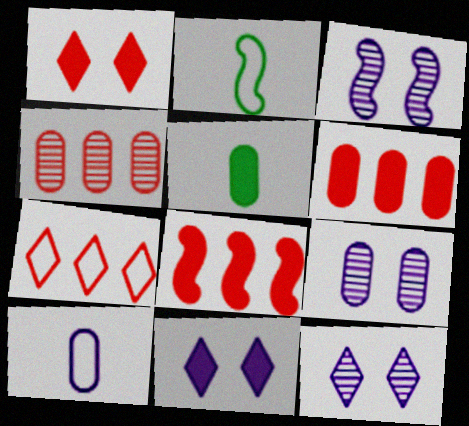[[2, 3, 8], 
[2, 4, 11], 
[2, 6, 12], 
[3, 5, 7], 
[3, 9, 12], 
[4, 7, 8], 
[5, 8, 11]]